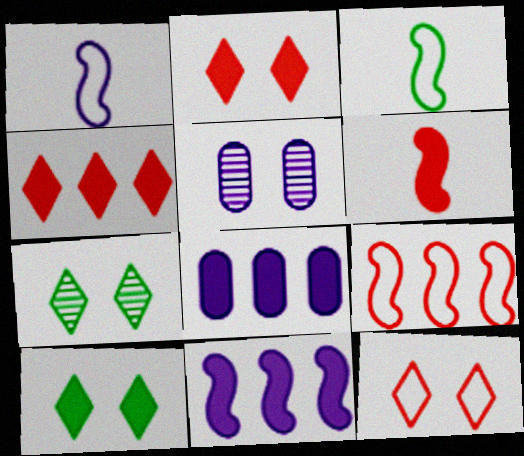[[3, 4, 5], 
[6, 8, 10]]